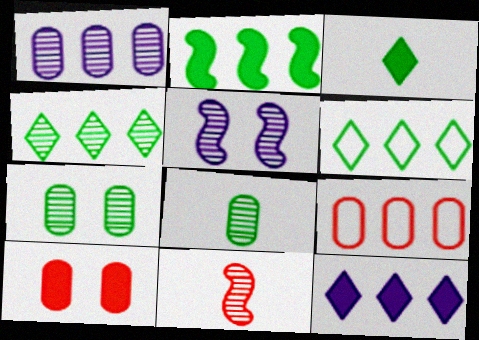[[3, 5, 9]]